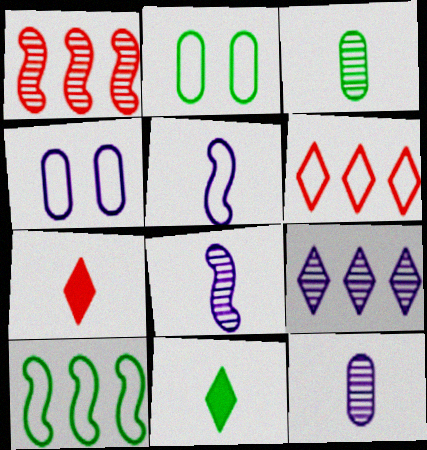[[1, 4, 11], 
[2, 5, 6], 
[3, 5, 7]]